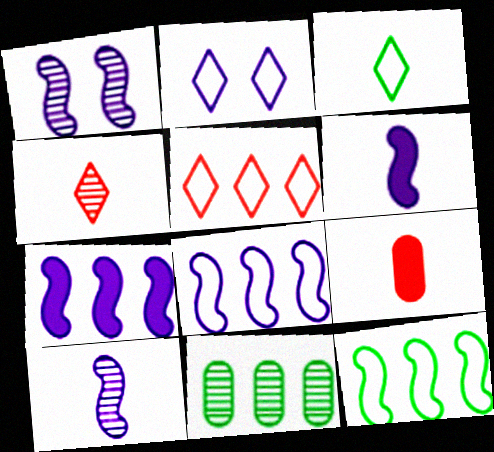[[1, 4, 11], 
[1, 6, 8], 
[2, 3, 5], 
[3, 9, 10], 
[5, 7, 11]]